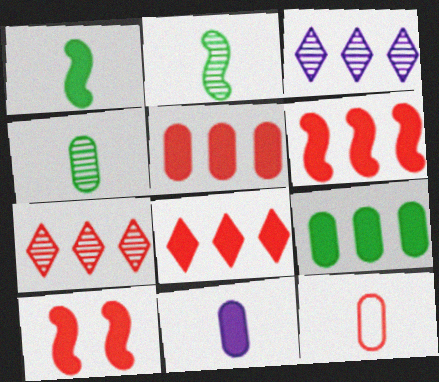[[4, 11, 12], 
[5, 6, 8], 
[7, 10, 12]]